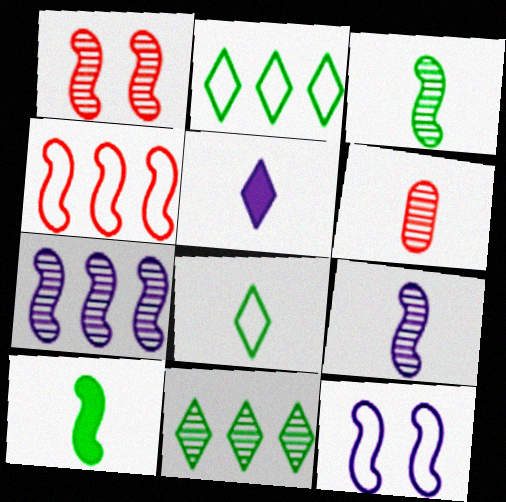[[1, 3, 7]]